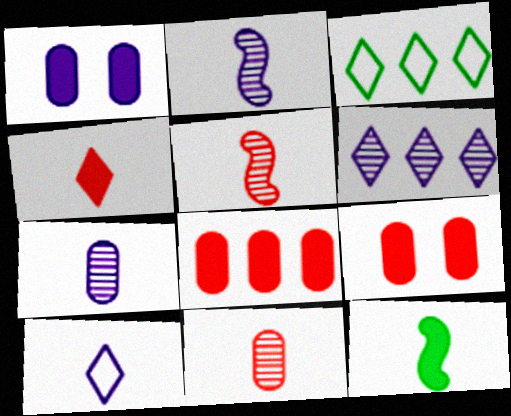[[1, 3, 5], 
[2, 3, 9], 
[10, 11, 12]]